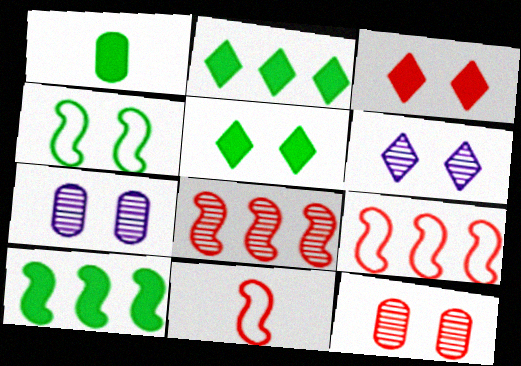[[1, 5, 10], 
[1, 6, 9], 
[2, 7, 11], 
[3, 4, 7]]